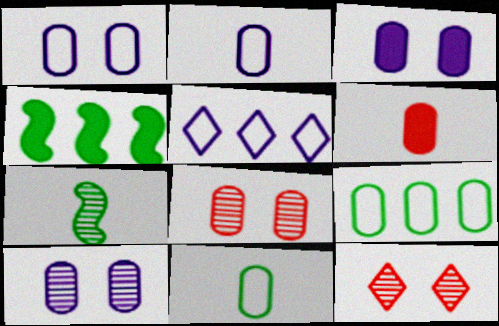[[1, 3, 10], 
[2, 4, 12], 
[6, 9, 10]]